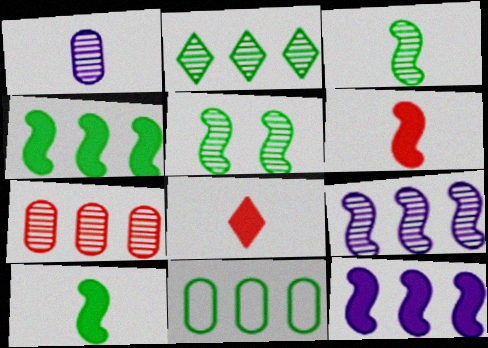[[2, 4, 11], 
[2, 7, 9]]